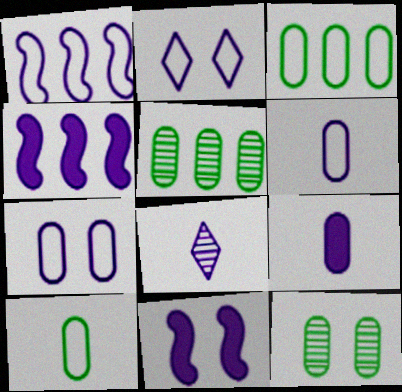[[1, 2, 6], 
[4, 7, 8]]